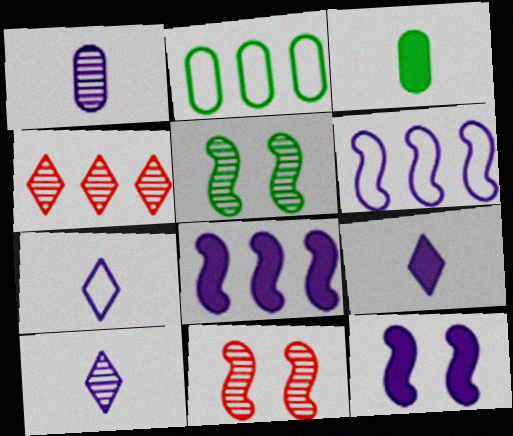[[1, 4, 5], 
[2, 4, 8], 
[2, 9, 11], 
[7, 9, 10]]